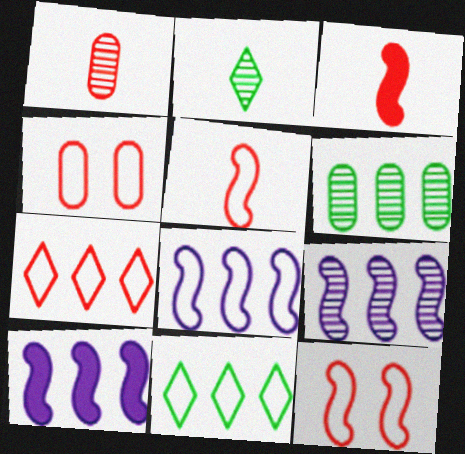[[2, 4, 10], 
[4, 5, 7], 
[6, 7, 10], 
[8, 9, 10]]